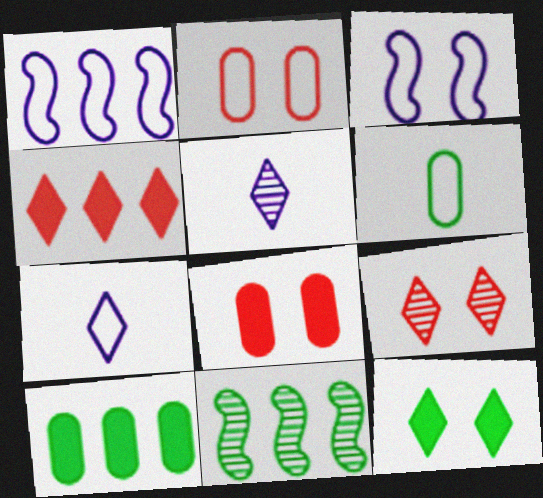[[6, 11, 12], 
[7, 8, 11]]